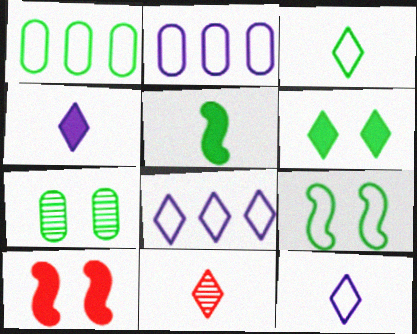[[1, 3, 9], 
[3, 4, 11], 
[6, 7, 9], 
[6, 8, 11]]